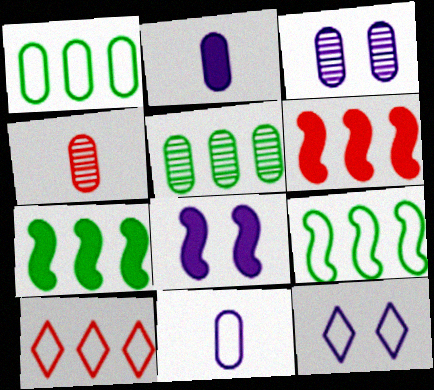[[3, 4, 5], 
[3, 8, 12], 
[4, 7, 12]]